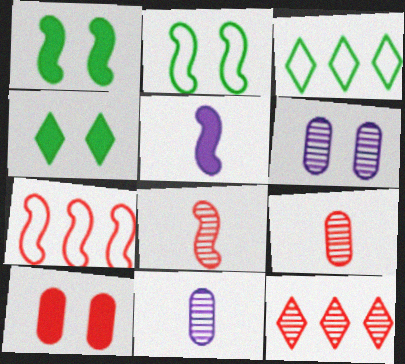[[4, 7, 11]]